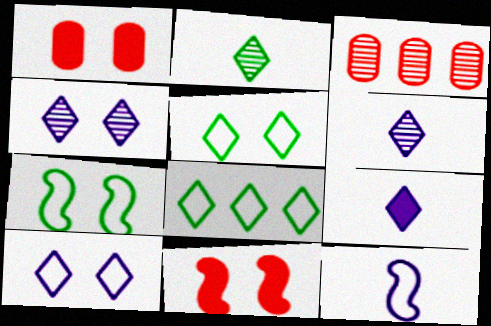[[1, 4, 7], 
[3, 7, 9]]